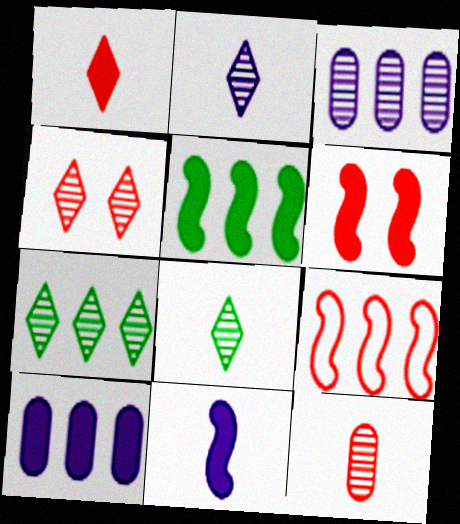[[2, 4, 7], 
[5, 6, 11], 
[7, 9, 10]]